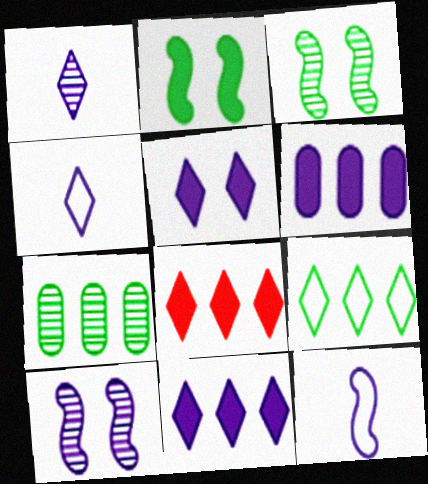[[4, 6, 10]]